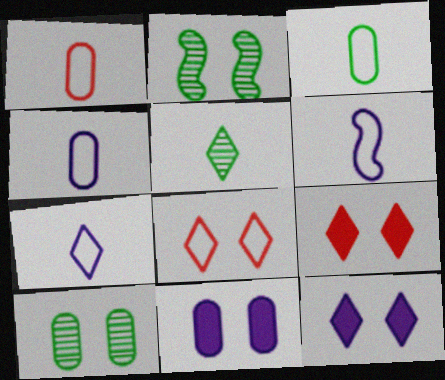[[1, 3, 4], 
[2, 8, 11], 
[4, 6, 7]]